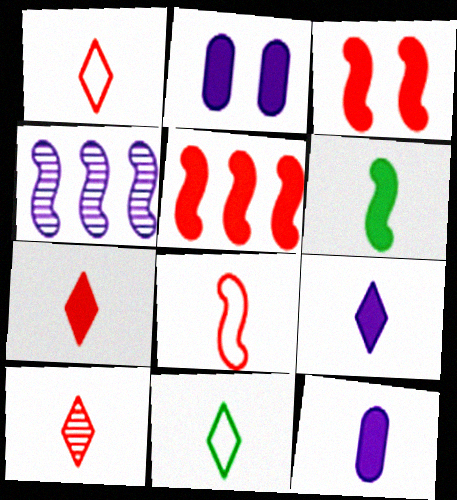[[1, 7, 10], 
[6, 7, 12], 
[9, 10, 11]]